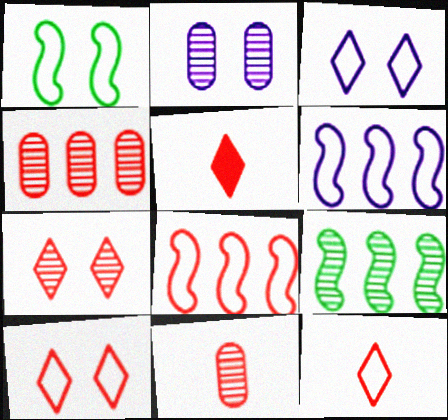[]